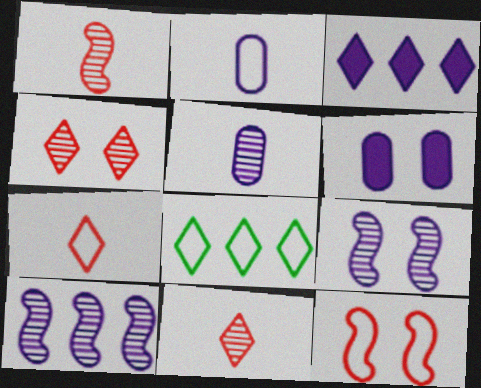[[1, 6, 8], 
[2, 3, 9], 
[2, 8, 12]]